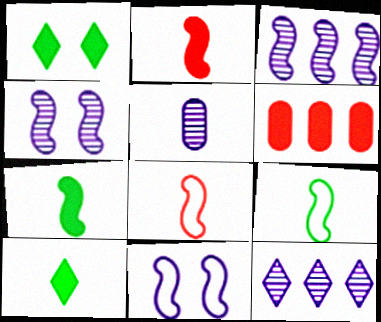[[4, 5, 12], 
[5, 8, 10]]